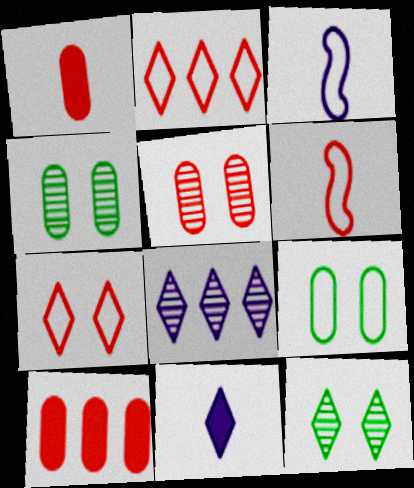[[2, 3, 9], 
[2, 11, 12], 
[3, 10, 12]]